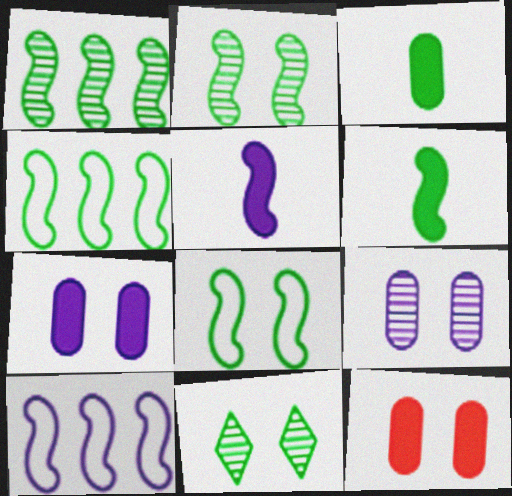[[1, 6, 8], 
[2, 4, 6], 
[3, 4, 11]]